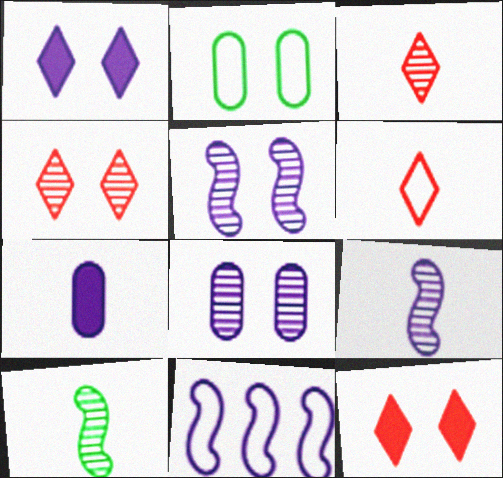[[2, 5, 12], 
[2, 6, 11], 
[6, 7, 10]]